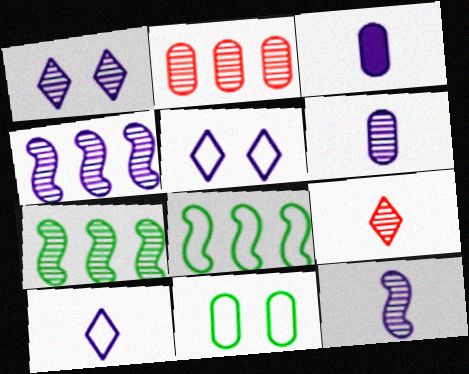[[1, 4, 6], 
[2, 3, 11], 
[3, 4, 5], 
[3, 10, 12]]